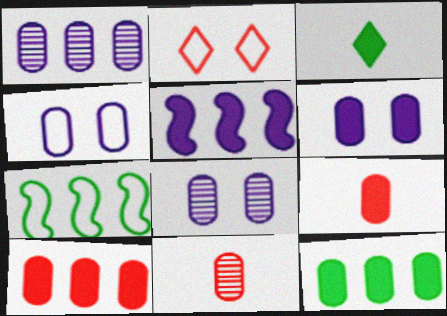[[4, 6, 8], 
[4, 11, 12], 
[6, 9, 12]]